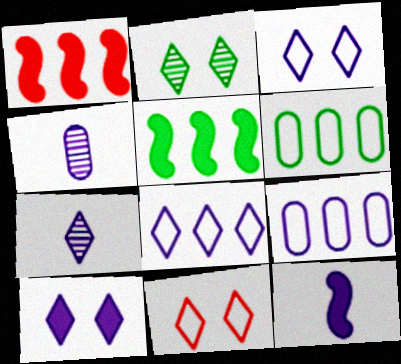[[2, 10, 11], 
[4, 5, 11], 
[7, 8, 10]]